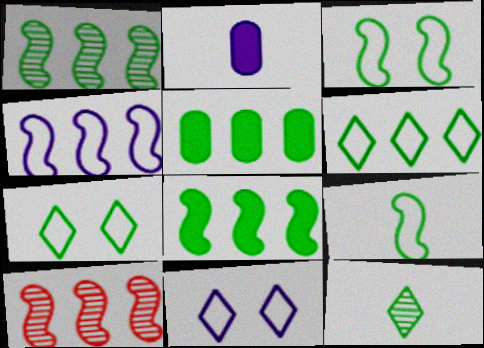[[1, 5, 6], 
[2, 7, 10], 
[3, 5, 12], 
[4, 8, 10]]